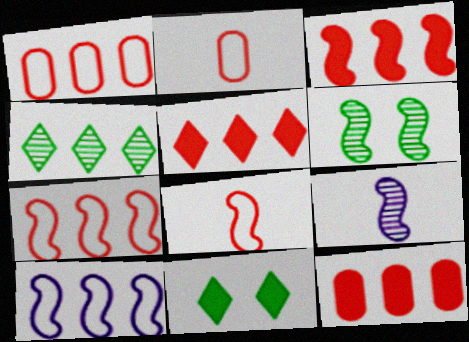[[1, 9, 11], 
[3, 5, 12], 
[4, 10, 12]]